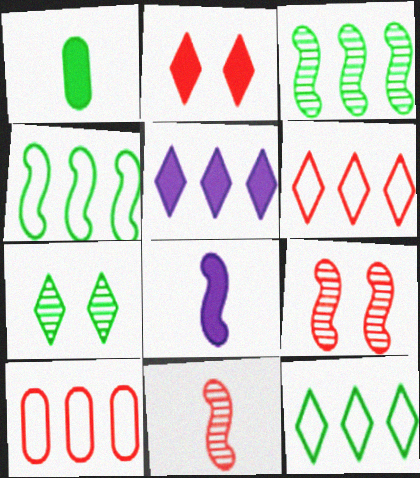[[1, 4, 7], 
[2, 10, 11], 
[3, 5, 10], 
[4, 8, 9], 
[7, 8, 10]]